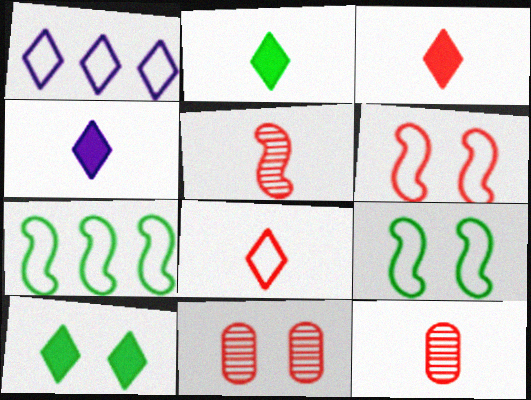[[2, 3, 4], 
[4, 7, 11]]